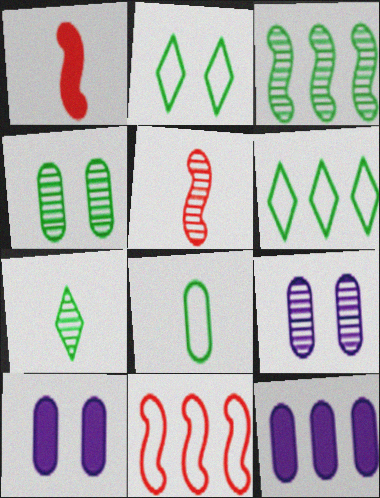[[1, 6, 9], 
[2, 5, 12], 
[3, 4, 7], 
[5, 6, 10], 
[7, 10, 11]]